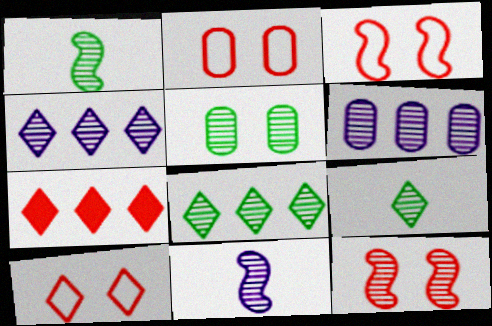[[1, 5, 8], 
[2, 3, 10], 
[6, 9, 12]]